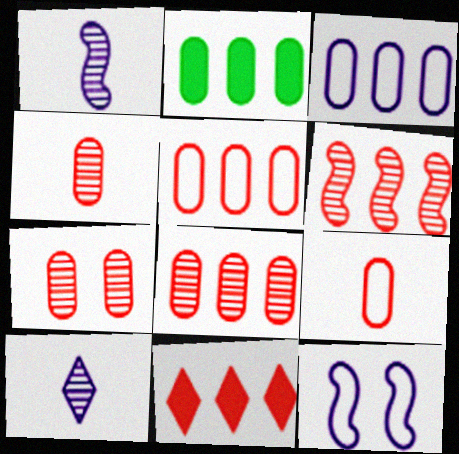[[2, 3, 8], 
[4, 7, 8], 
[5, 6, 11]]